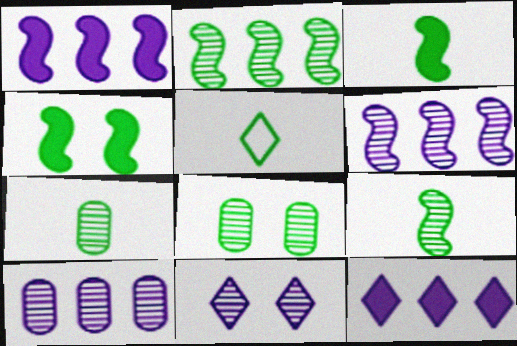[[3, 5, 7]]